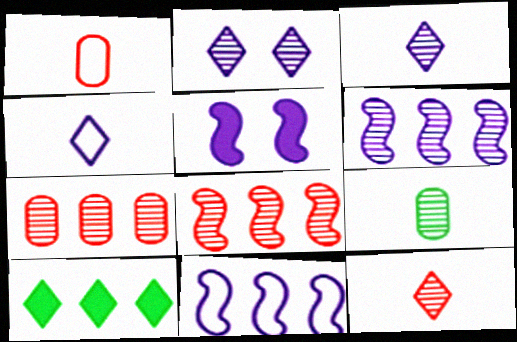[[2, 8, 9], 
[7, 10, 11]]